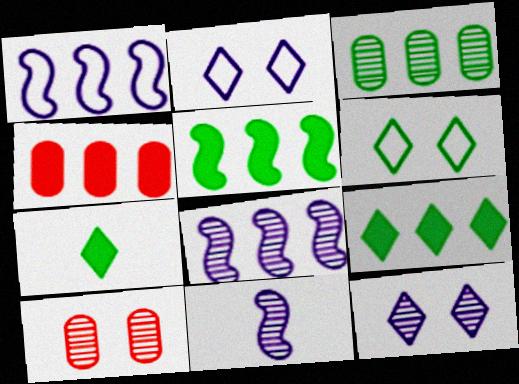[[1, 7, 10], 
[4, 6, 11]]